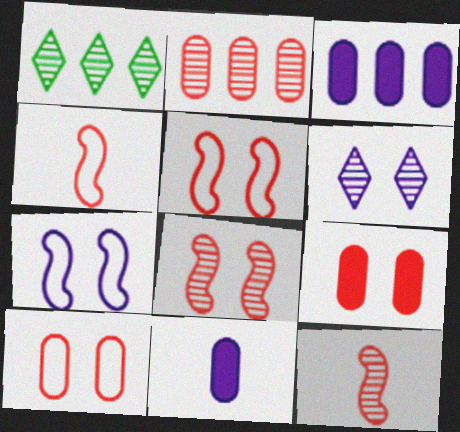[[1, 5, 11]]